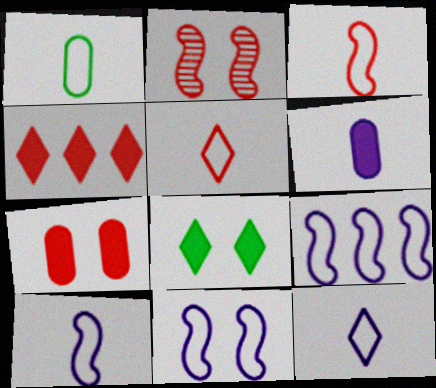[[1, 3, 12], 
[1, 5, 10], 
[9, 10, 11]]